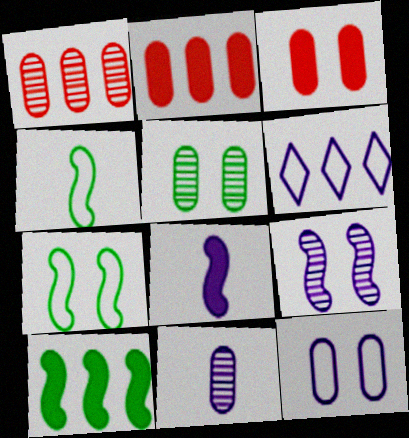[[1, 5, 11], 
[1, 6, 10], 
[3, 5, 12]]